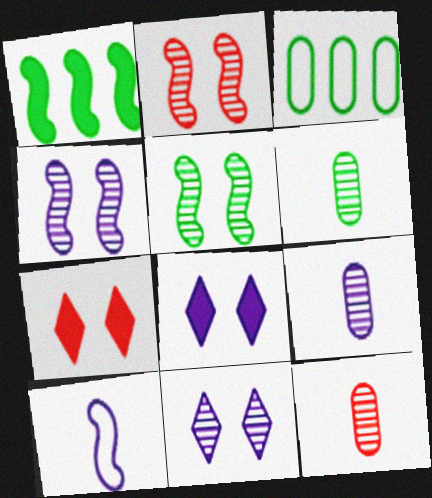[[1, 2, 10], 
[2, 4, 5], 
[6, 9, 12]]